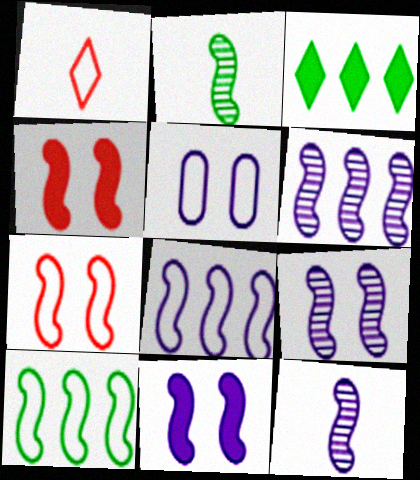[[1, 5, 10], 
[2, 4, 8], 
[4, 10, 12], 
[6, 9, 12], 
[8, 11, 12]]